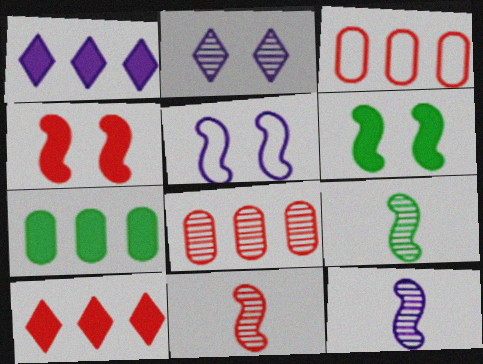[[2, 8, 9], 
[9, 11, 12]]